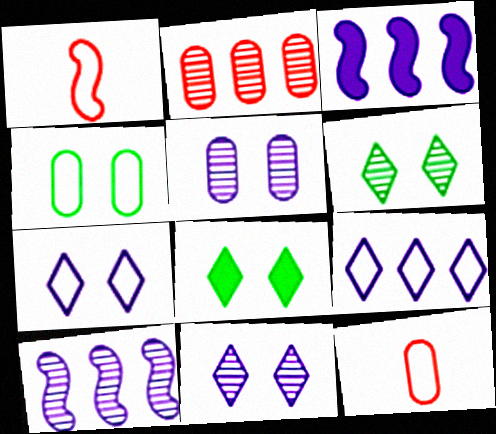[[1, 4, 9], 
[3, 6, 12], 
[8, 10, 12]]